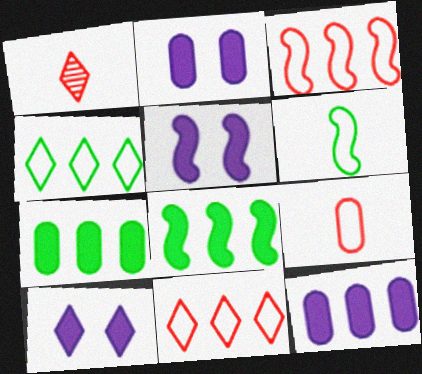[[1, 4, 10], 
[2, 5, 10]]